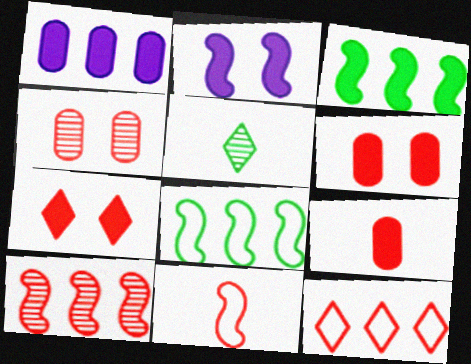[]